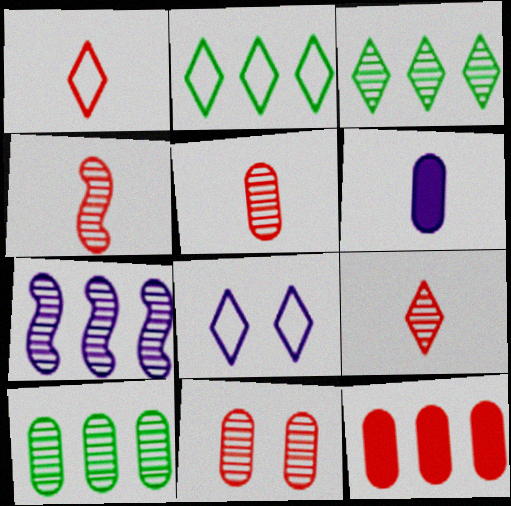[[1, 2, 8], 
[2, 7, 12], 
[4, 5, 9], 
[6, 7, 8]]